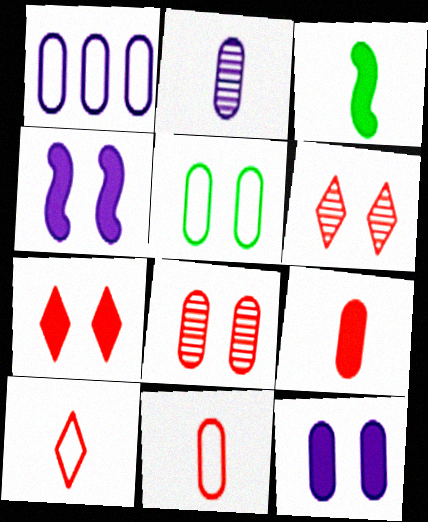[[1, 2, 12], 
[1, 3, 6], 
[1, 5, 11], 
[2, 3, 10], 
[4, 5, 6], 
[5, 8, 12]]